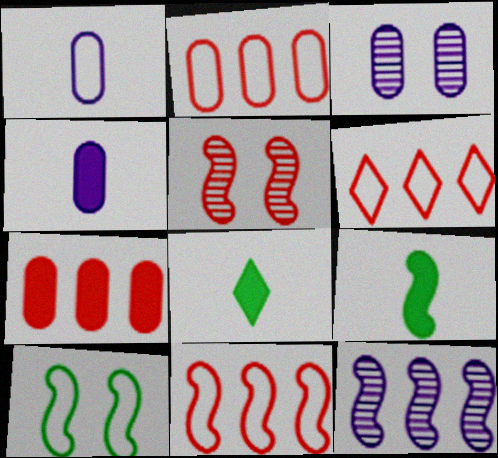[[1, 6, 10], 
[2, 6, 11], 
[3, 6, 9], 
[3, 8, 11]]